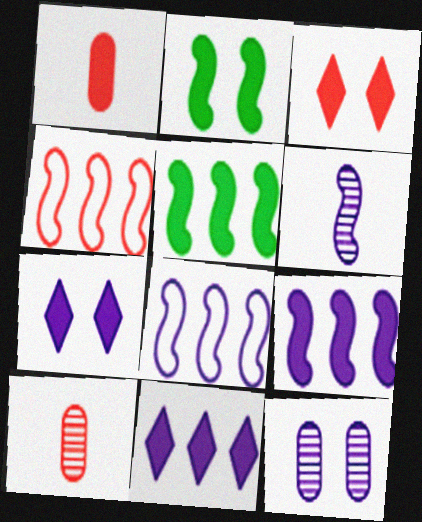[[1, 2, 11], 
[1, 5, 7], 
[2, 4, 6], 
[3, 4, 10]]